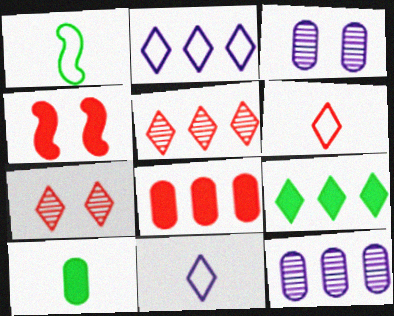[[2, 5, 9], 
[7, 9, 11]]